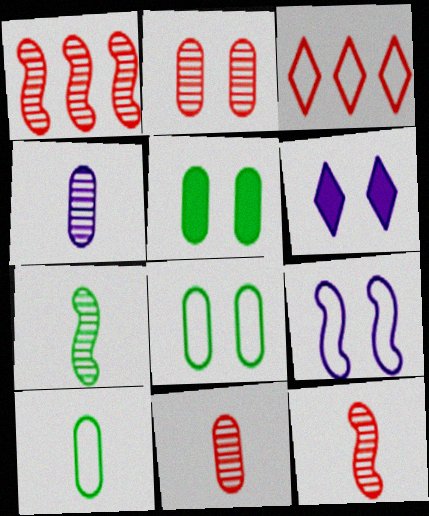[[1, 6, 10], 
[3, 9, 10]]